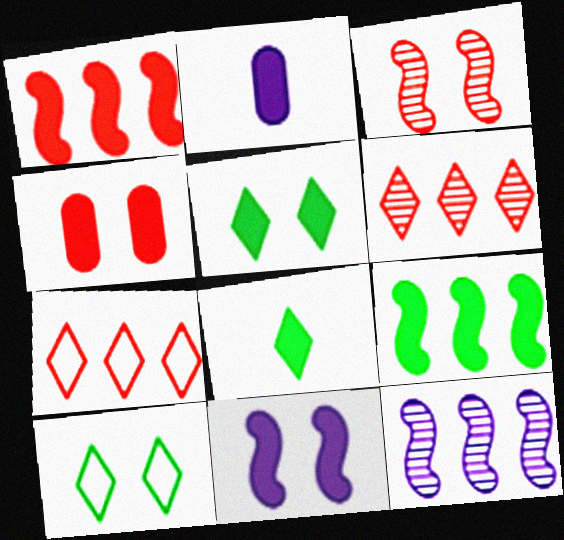[[1, 2, 5], 
[4, 5, 11]]